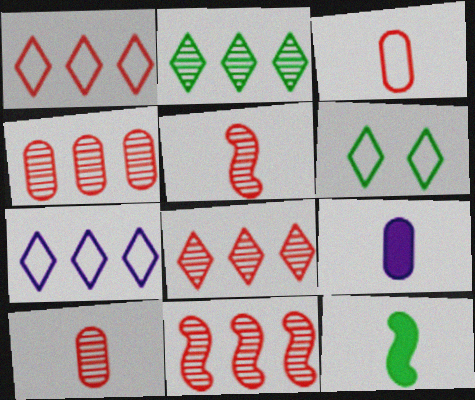[[4, 8, 11], 
[6, 9, 11]]